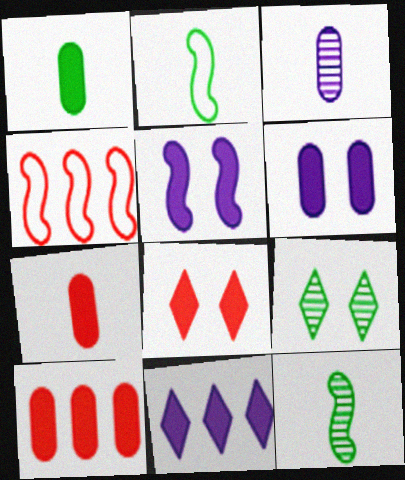[[1, 6, 10], 
[4, 5, 12]]